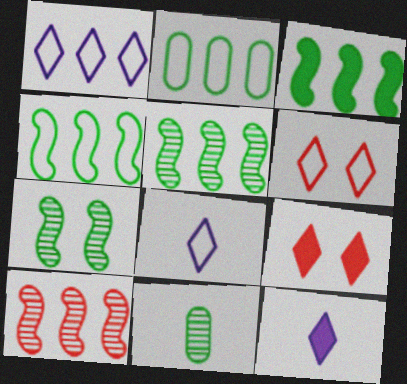[[3, 4, 5]]